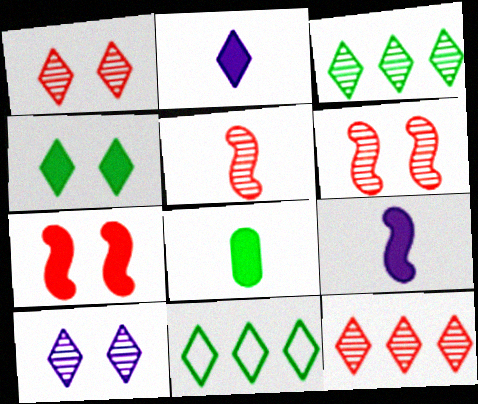[[1, 2, 11]]